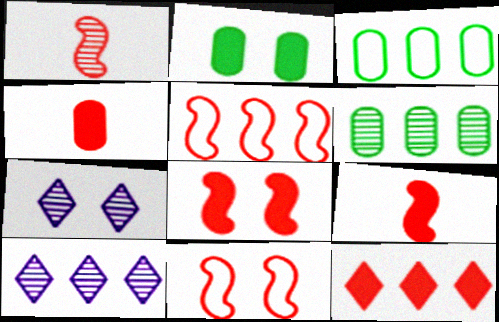[[1, 5, 8], 
[1, 6, 7], 
[2, 7, 11], 
[3, 7, 9], 
[4, 8, 12]]